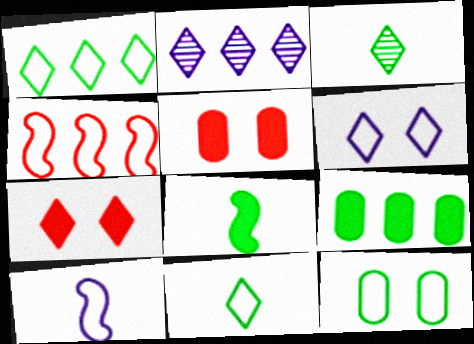[[2, 4, 9], 
[2, 7, 11]]